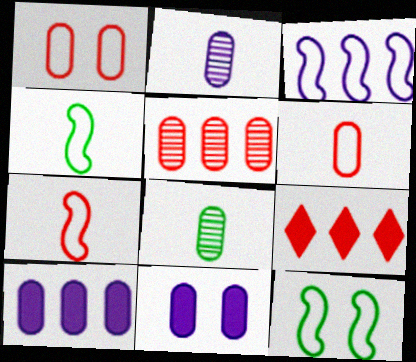[[1, 8, 10], 
[2, 9, 12], 
[3, 7, 12]]